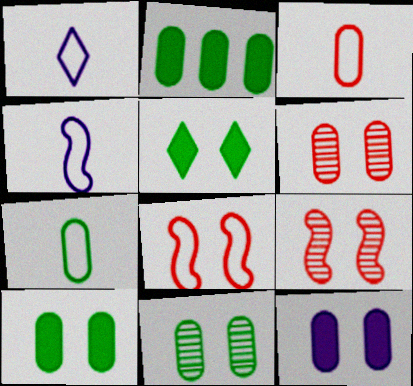[[1, 2, 9], 
[2, 7, 11]]